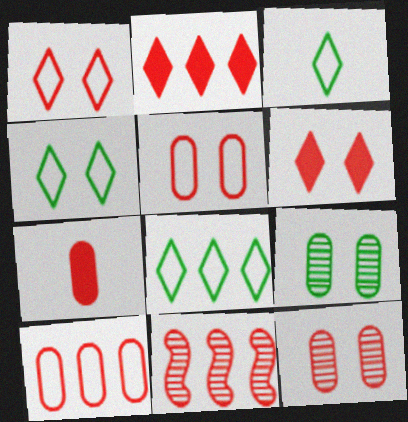[[1, 7, 11], 
[2, 10, 11], 
[3, 4, 8], 
[7, 10, 12]]